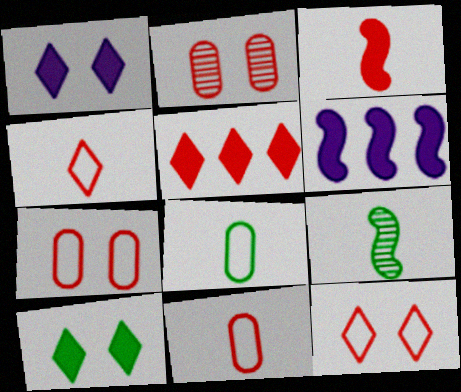[]